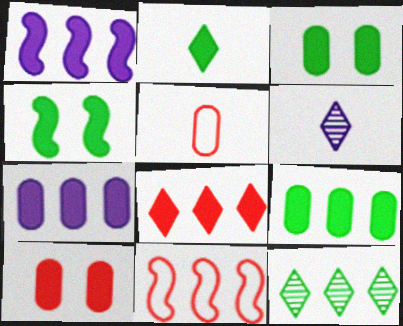[[1, 2, 10], 
[1, 8, 9], 
[2, 4, 9], 
[3, 6, 11], 
[7, 11, 12]]